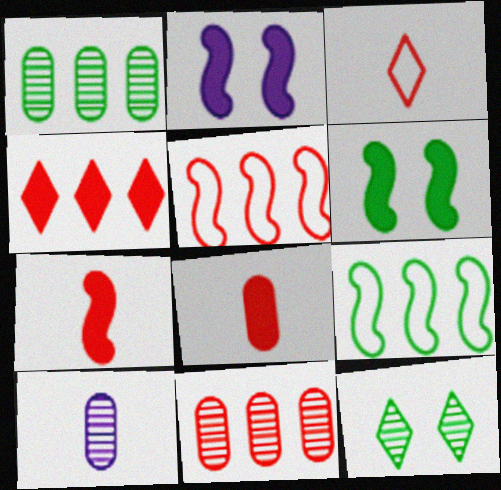[[1, 2, 3], 
[4, 5, 11]]